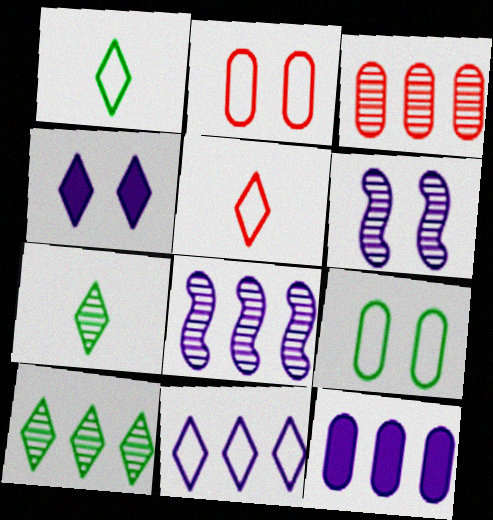[[3, 6, 7], 
[3, 8, 10], 
[4, 5, 10], 
[8, 11, 12]]